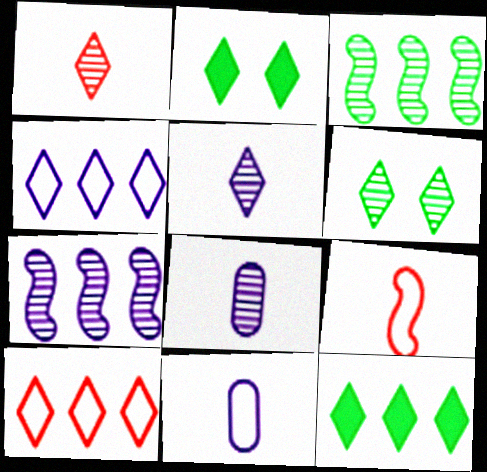[[1, 2, 4], 
[2, 5, 10]]